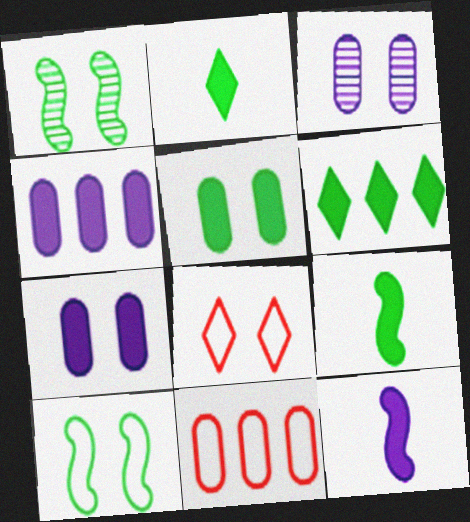[[1, 7, 8], 
[5, 6, 9]]